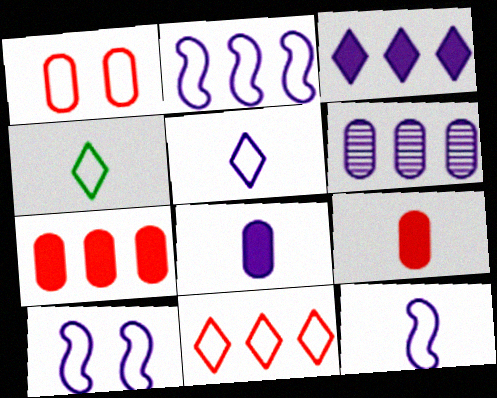[[1, 2, 4], 
[2, 3, 6], 
[2, 10, 12]]